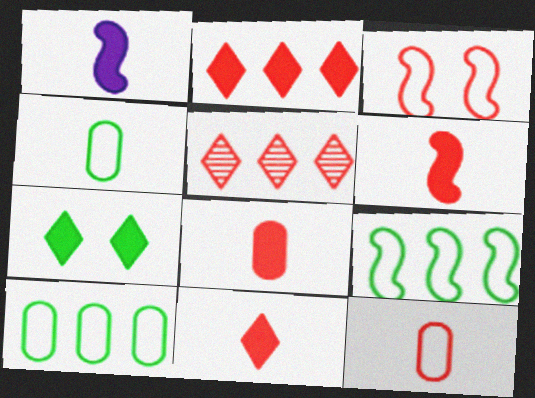[[3, 5, 8], 
[6, 8, 11]]